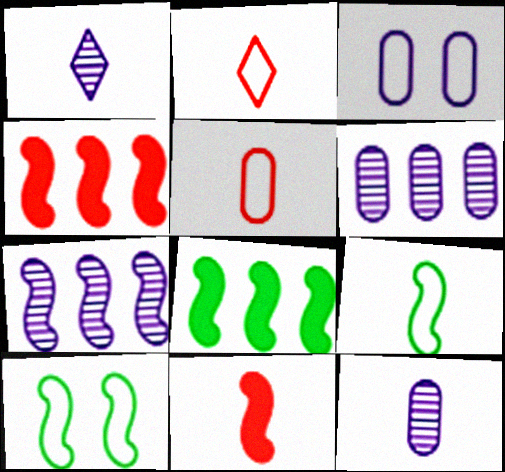[[7, 10, 11]]